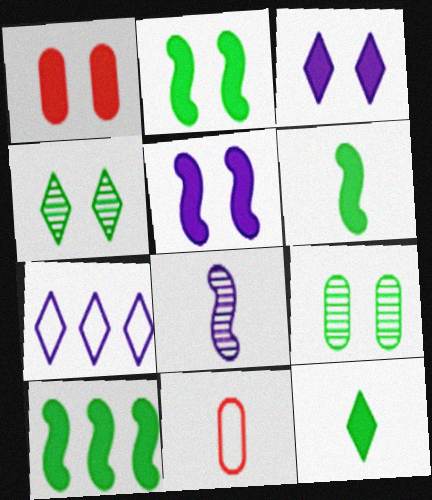[[1, 2, 3], 
[2, 6, 10], 
[8, 11, 12]]